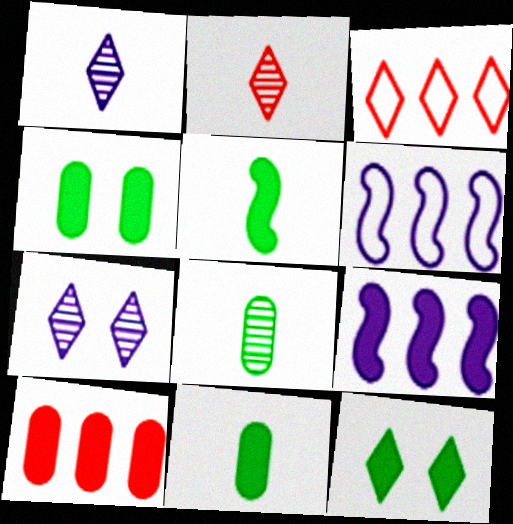[[1, 3, 12], 
[2, 4, 6]]